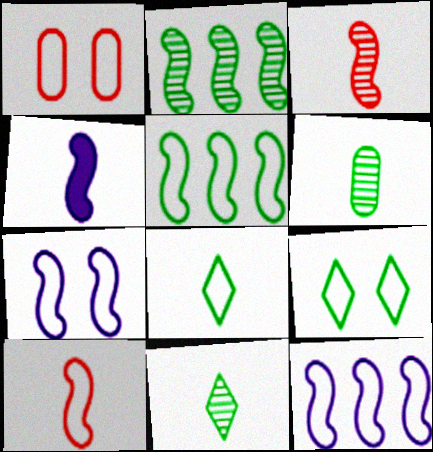[[1, 7, 9], 
[1, 8, 12], 
[5, 7, 10]]